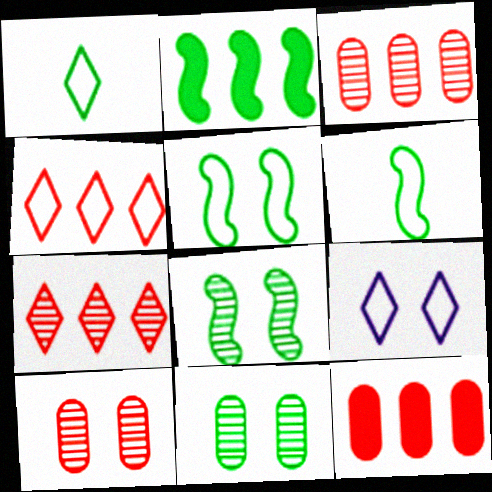[[1, 2, 11], 
[1, 4, 9], 
[2, 6, 8]]